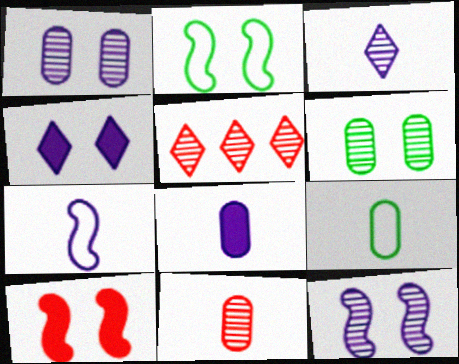[[2, 5, 8], 
[2, 10, 12], 
[3, 7, 8], 
[8, 9, 11]]